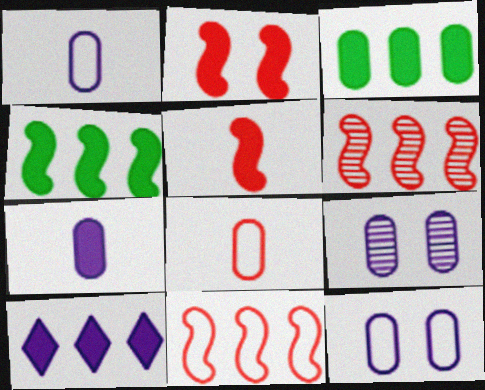[[3, 8, 9]]